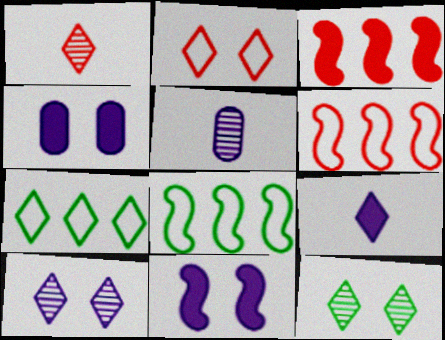[[1, 4, 8]]